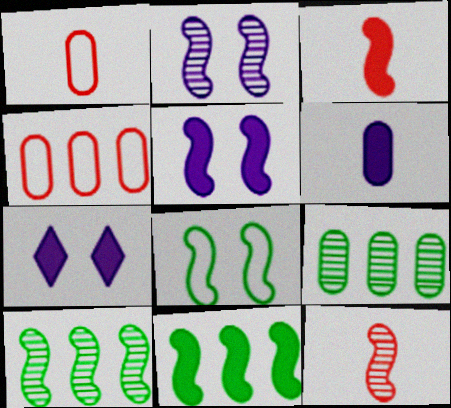[[1, 7, 10], 
[2, 10, 12], 
[3, 5, 11]]